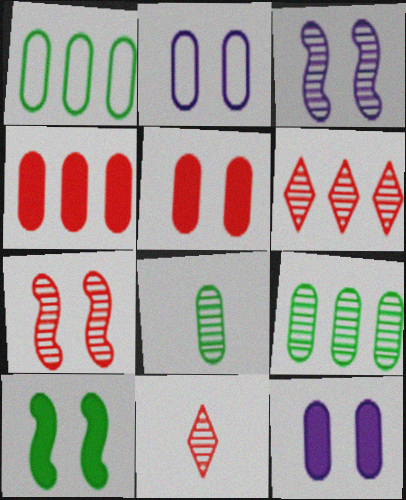[[2, 4, 8], 
[3, 6, 8], 
[3, 9, 11]]